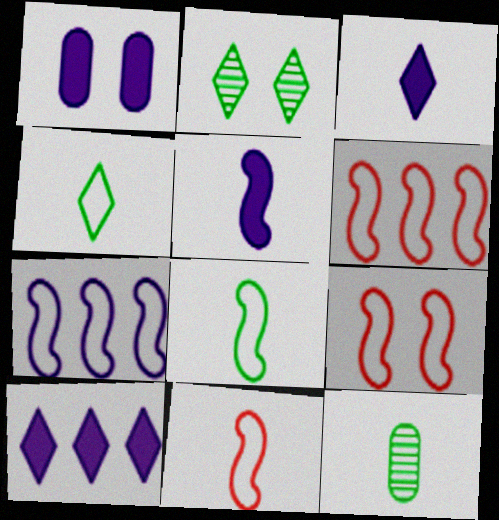[[1, 2, 9], 
[1, 5, 10], 
[3, 11, 12], 
[6, 9, 11], 
[7, 8, 9], 
[9, 10, 12]]